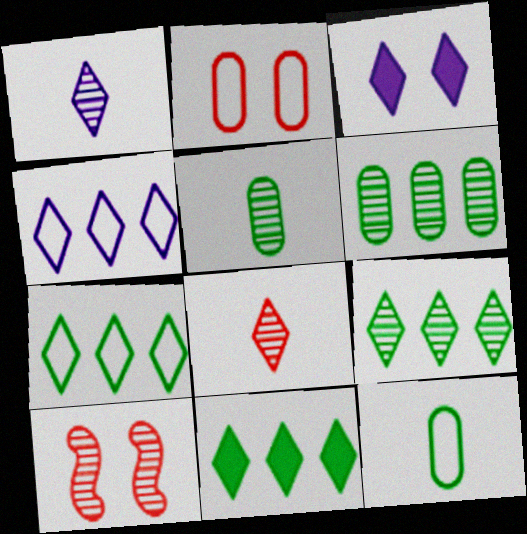[[1, 3, 4], 
[1, 6, 10], 
[3, 7, 8], 
[7, 9, 11]]